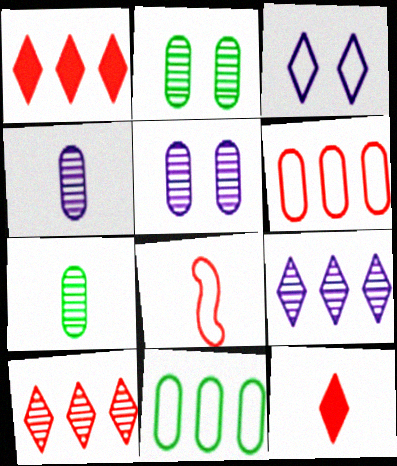[[3, 8, 11]]